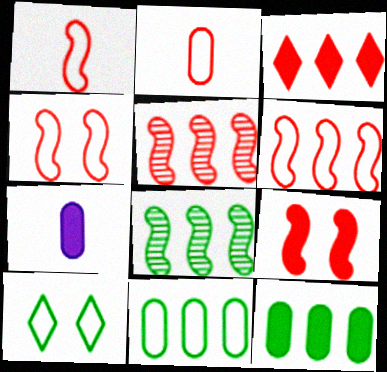[[1, 4, 6], 
[1, 5, 9], 
[5, 7, 10]]